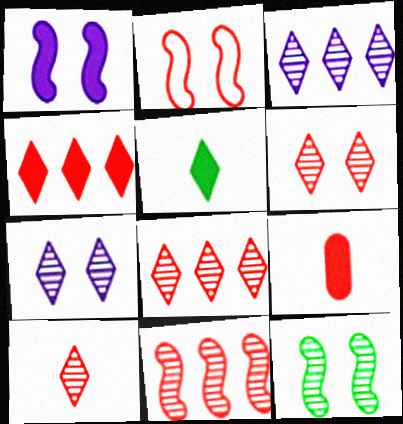[[1, 2, 12], 
[2, 8, 9], 
[6, 8, 10]]